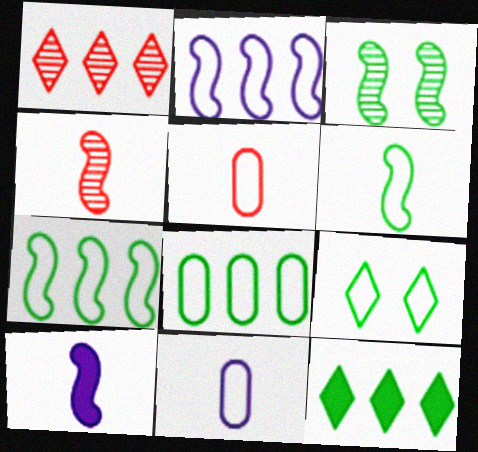[[2, 5, 9], 
[4, 6, 10], 
[6, 8, 9]]